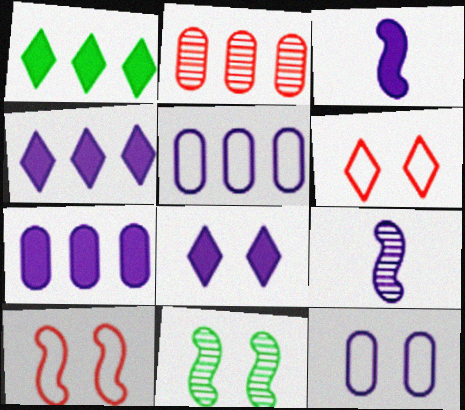[[3, 7, 8], 
[4, 9, 12], 
[5, 8, 9]]